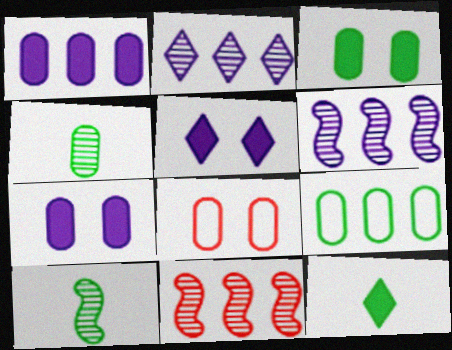[[1, 4, 8], 
[3, 4, 9], 
[6, 8, 12]]